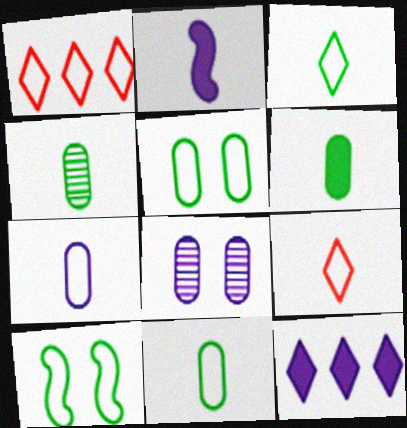[[1, 7, 10], 
[2, 4, 9], 
[4, 6, 11]]